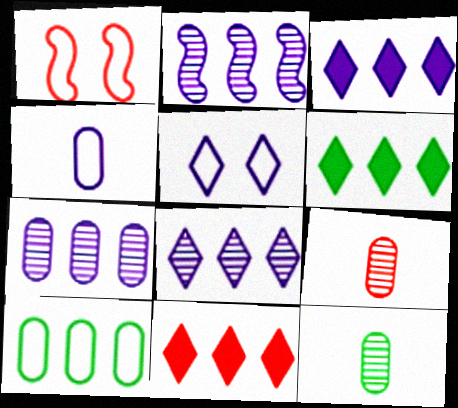[[1, 3, 12], 
[1, 9, 11], 
[2, 7, 8], 
[2, 10, 11], 
[3, 6, 11]]